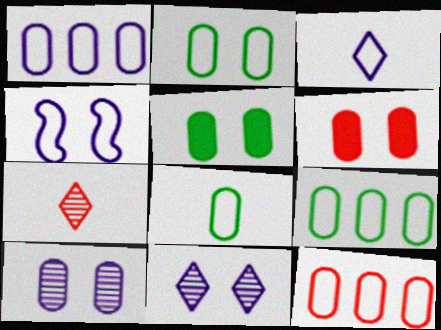[[1, 3, 4], 
[1, 9, 12], 
[2, 6, 10], 
[2, 8, 9]]